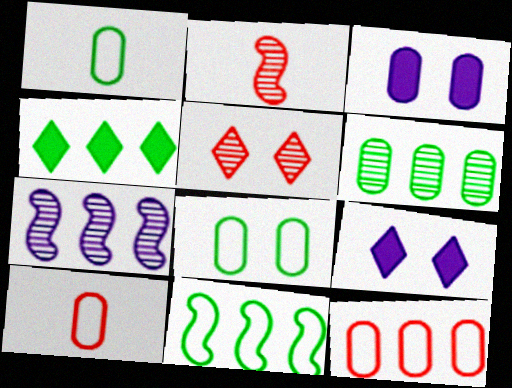[[3, 6, 10], 
[4, 6, 11], 
[4, 7, 12]]